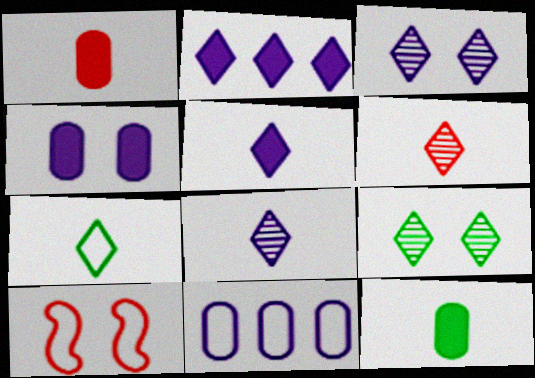[[4, 9, 10], 
[5, 6, 7], 
[7, 10, 11]]